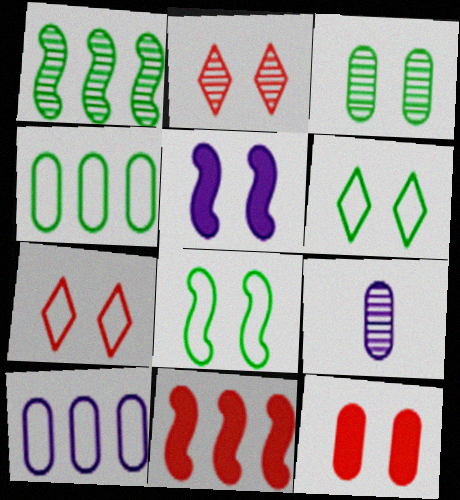[[1, 2, 9], 
[3, 5, 7], 
[4, 9, 12], 
[6, 9, 11]]